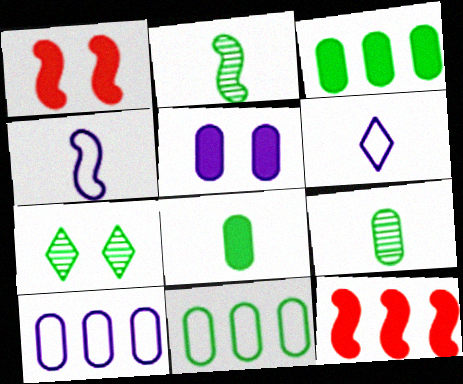[]